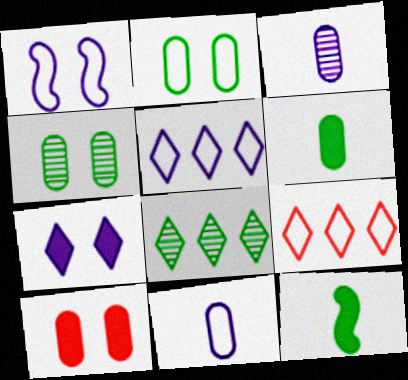[[1, 5, 11], 
[2, 8, 12]]